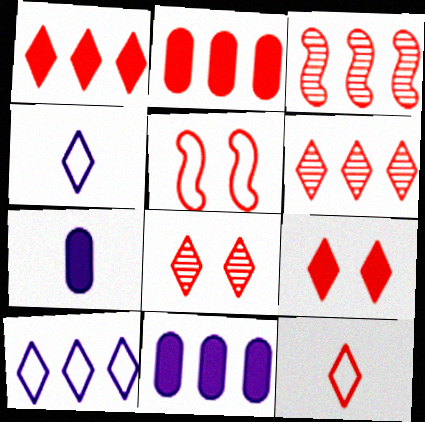[[1, 8, 12], 
[6, 9, 12]]